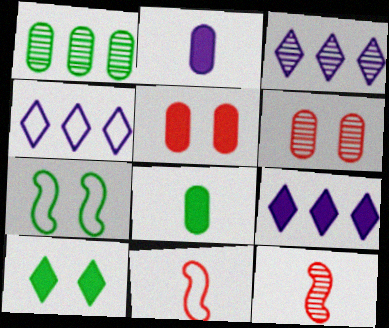[[3, 4, 9]]